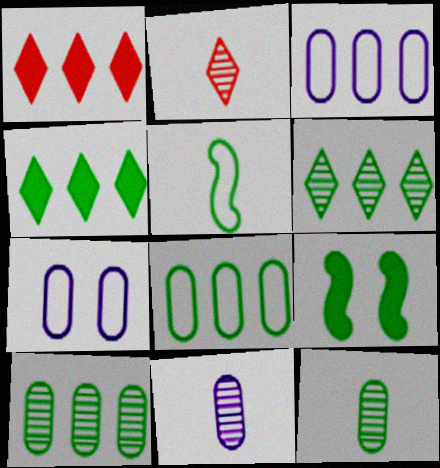[[2, 3, 9]]